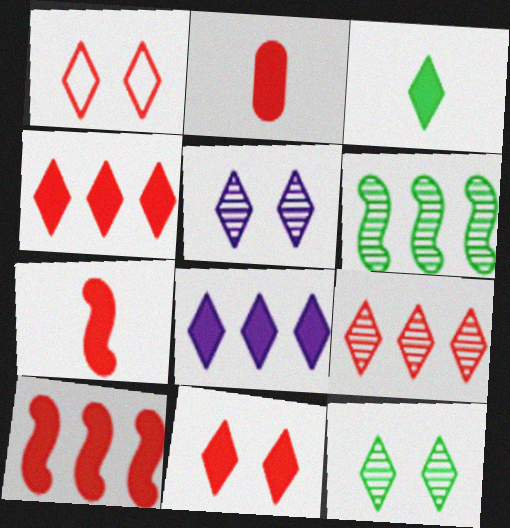[[2, 10, 11], 
[3, 8, 11]]